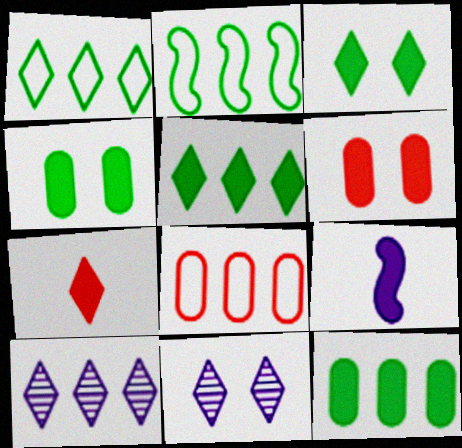[[1, 7, 11], 
[5, 6, 9]]